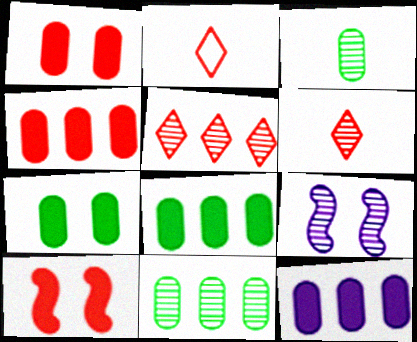[[2, 8, 9], 
[3, 5, 9], 
[4, 8, 12], 
[6, 9, 11]]